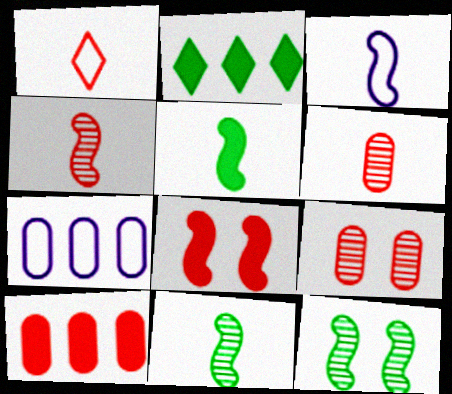[[2, 3, 9], 
[3, 4, 5]]